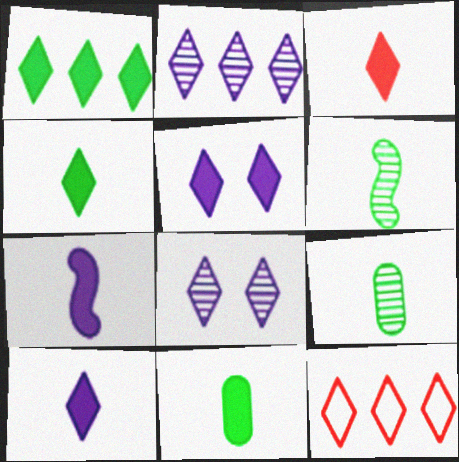[[1, 2, 12], 
[1, 3, 5], 
[3, 4, 10], 
[3, 7, 11], 
[4, 8, 12]]